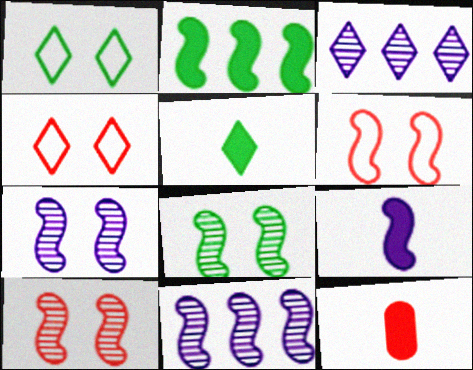[[1, 11, 12], 
[3, 4, 5], 
[5, 9, 12], 
[7, 8, 10]]